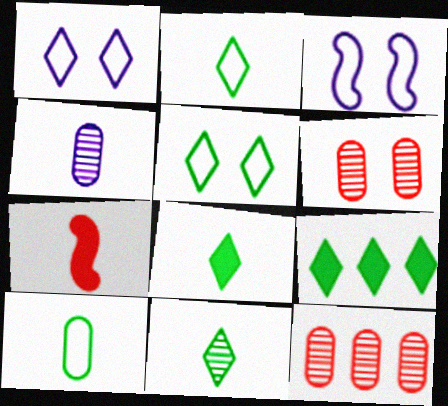[[2, 4, 7], 
[2, 8, 11], 
[3, 8, 12], 
[5, 9, 11]]